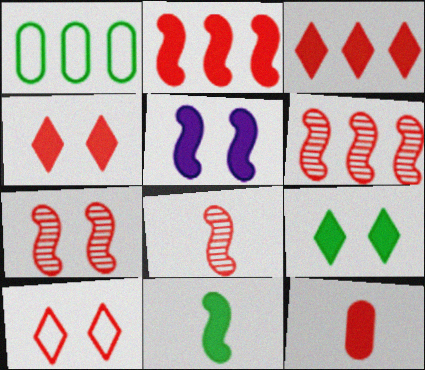[[2, 4, 12], 
[2, 5, 11], 
[6, 7, 8], 
[6, 10, 12]]